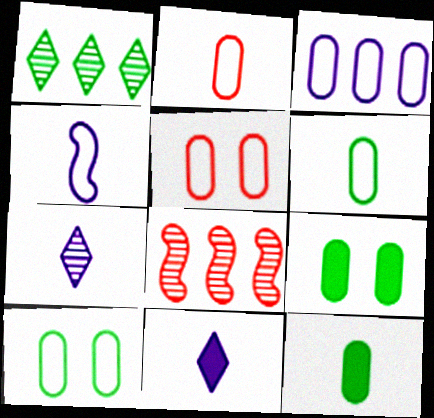[[2, 3, 10], 
[3, 5, 6], 
[8, 10, 11]]